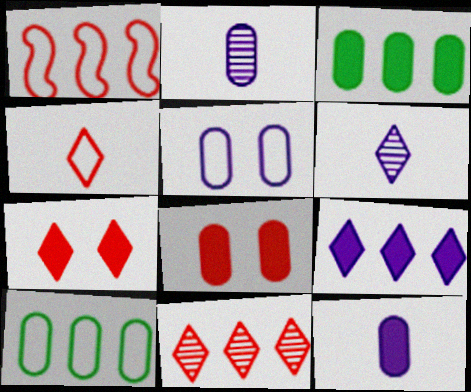[[2, 8, 10], 
[3, 8, 12], 
[4, 7, 11]]